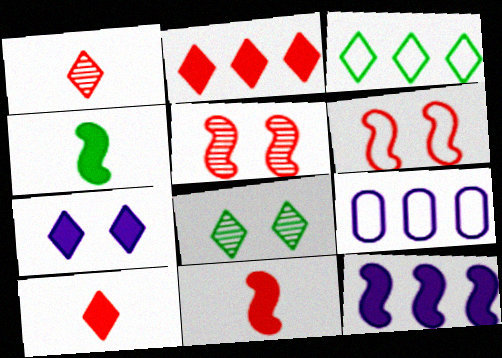[[1, 3, 7], 
[8, 9, 11]]